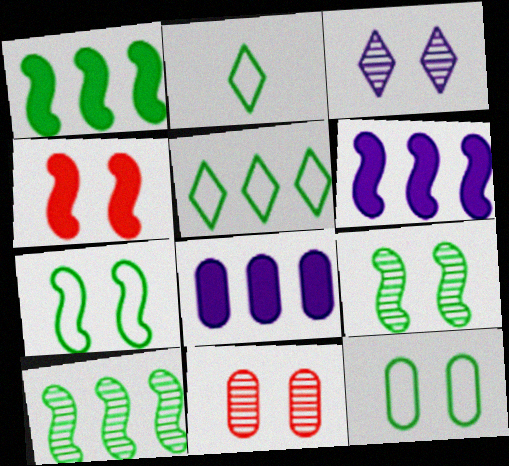[[2, 6, 11], 
[3, 4, 12], 
[3, 9, 11]]